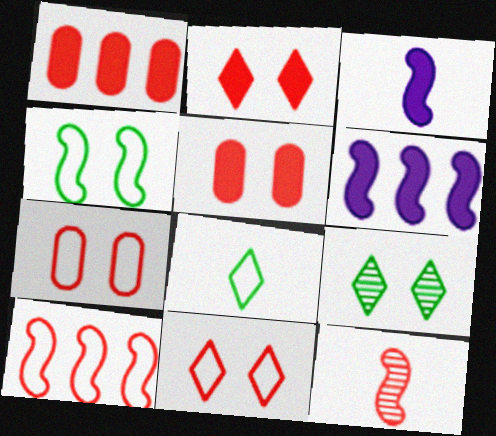[[1, 11, 12], 
[4, 6, 12]]